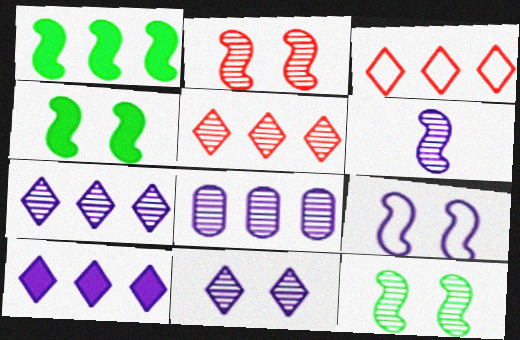[[1, 3, 8], 
[2, 4, 9], 
[6, 8, 11]]